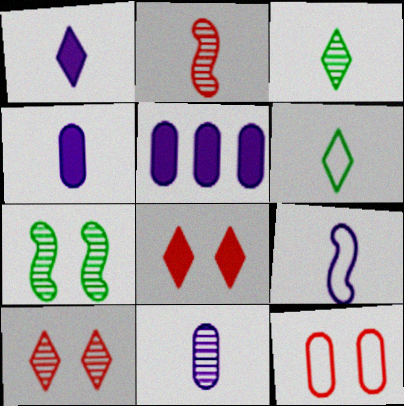[[1, 9, 11], 
[2, 3, 11], 
[2, 4, 6]]